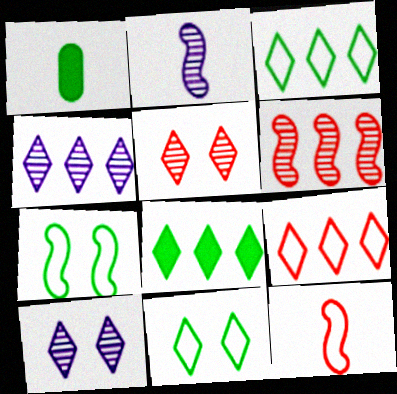[[4, 8, 9]]